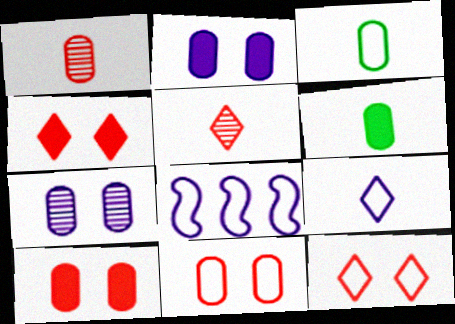[[3, 8, 12]]